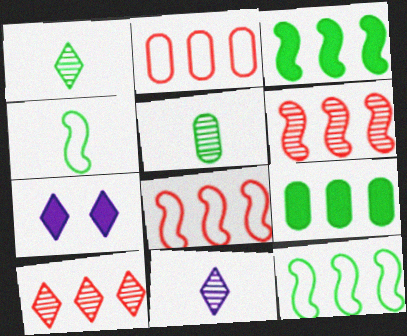[[5, 7, 8]]